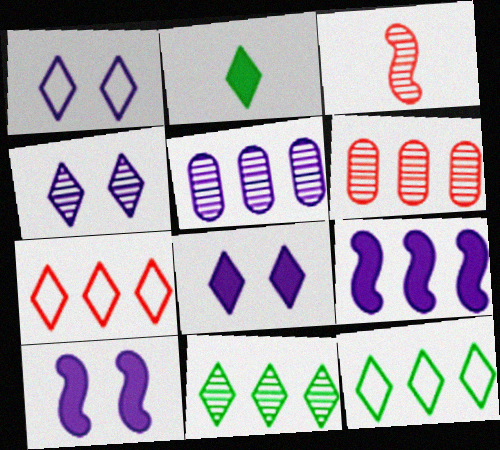[[1, 4, 8], 
[2, 4, 7], 
[6, 9, 12]]